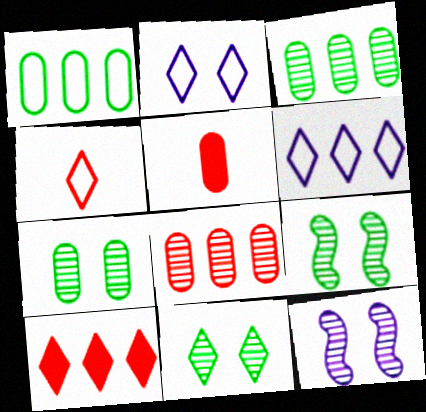[[5, 6, 9], 
[7, 9, 11]]